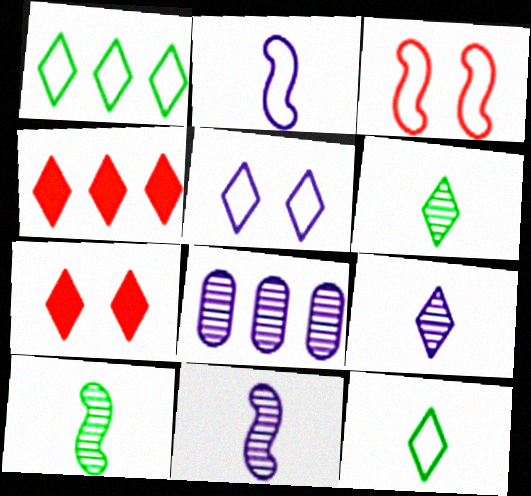[[1, 7, 9], 
[4, 5, 6]]